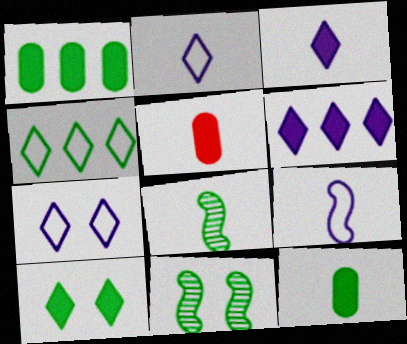[[2, 5, 8], 
[4, 11, 12]]